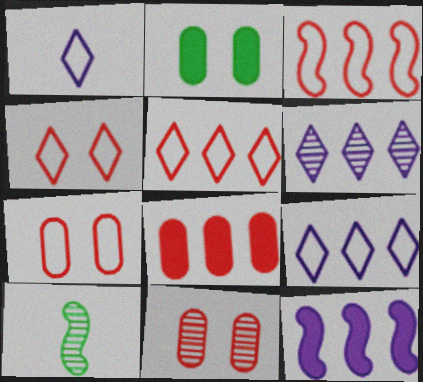[[6, 10, 11]]